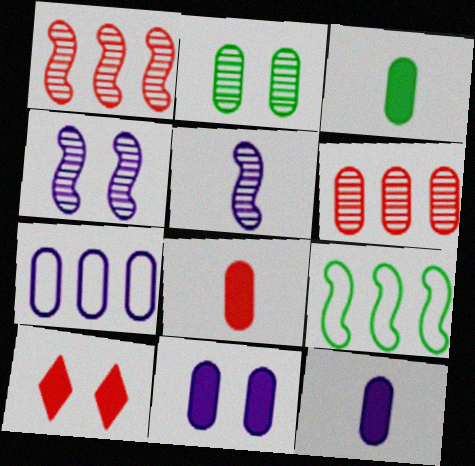[[2, 7, 8], 
[3, 8, 12]]